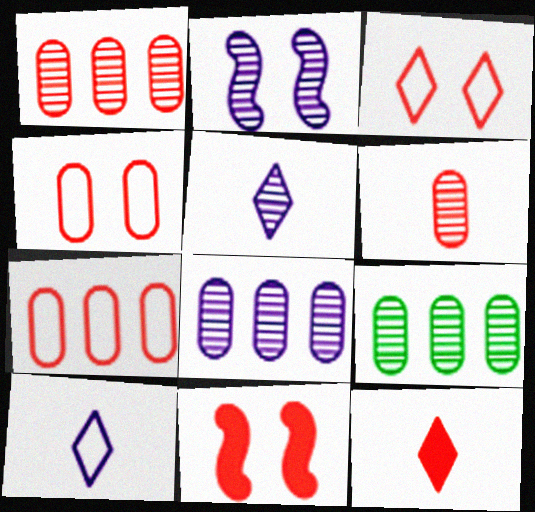[[1, 8, 9], 
[2, 5, 8], 
[9, 10, 11]]